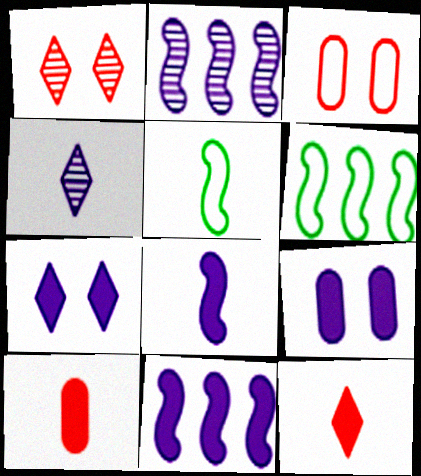[[4, 5, 10]]